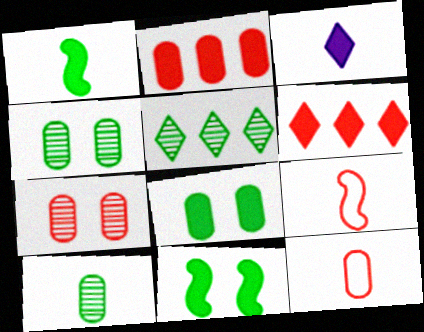[[2, 3, 11], 
[2, 7, 12], 
[3, 9, 10], 
[6, 7, 9]]